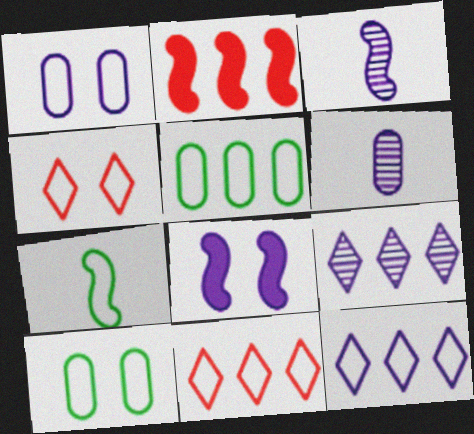[[1, 7, 11], 
[2, 5, 9], 
[6, 8, 12]]